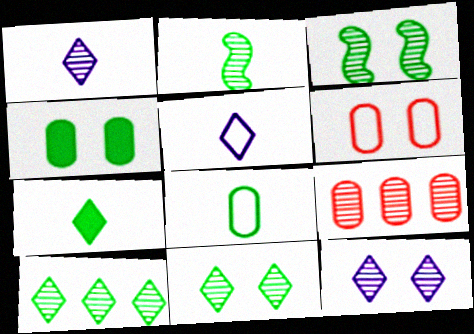[[1, 3, 9], 
[2, 7, 8], 
[2, 9, 12]]